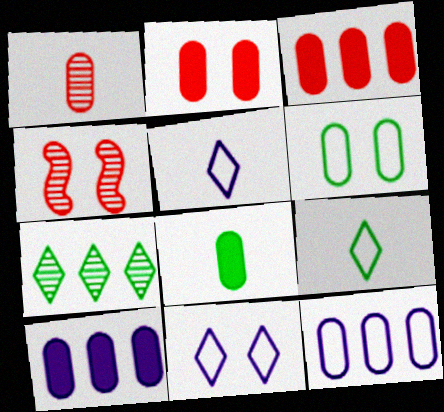[[1, 6, 10], 
[2, 8, 10], 
[4, 9, 10]]